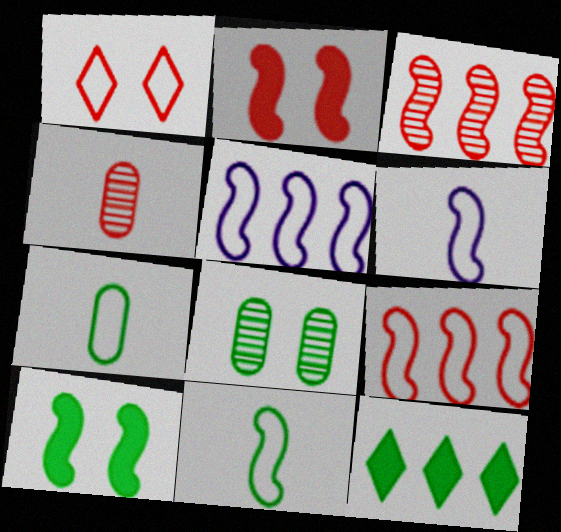[[1, 5, 7], 
[3, 6, 10], 
[8, 11, 12]]